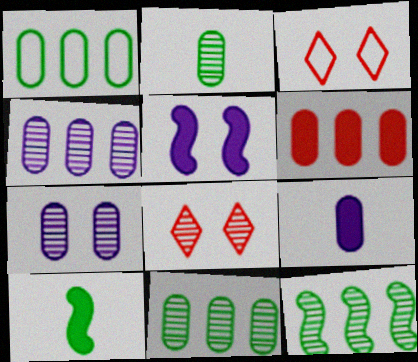[[1, 4, 6], 
[3, 4, 10], 
[3, 9, 12]]